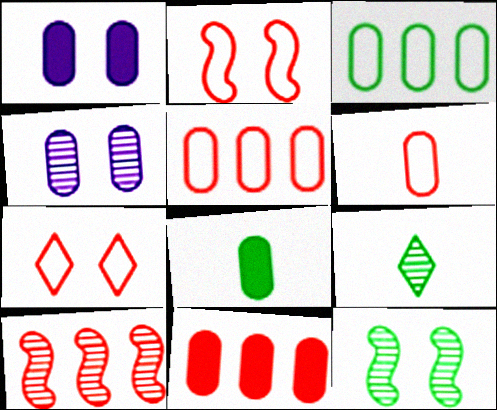[[1, 7, 12], 
[1, 8, 11], 
[4, 5, 8], 
[4, 9, 10]]